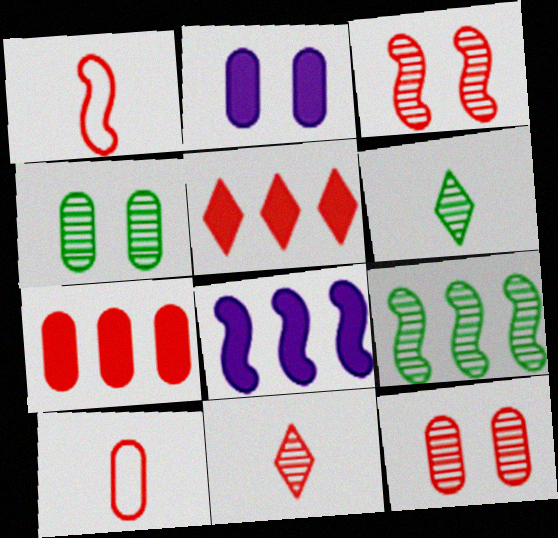[[1, 5, 12], 
[3, 5, 10], 
[4, 6, 9], 
[7, 10, 12]]